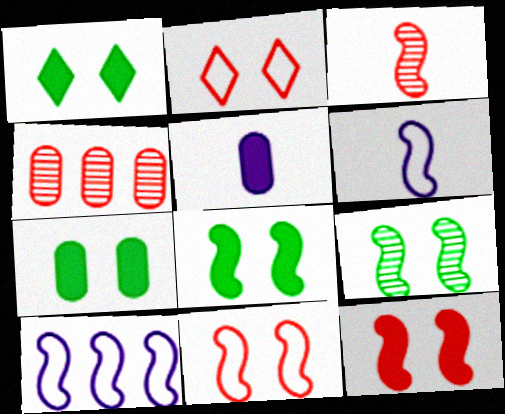[[1, 4, 6], 
[1, 7, 8], 
[3, 8, 10]]